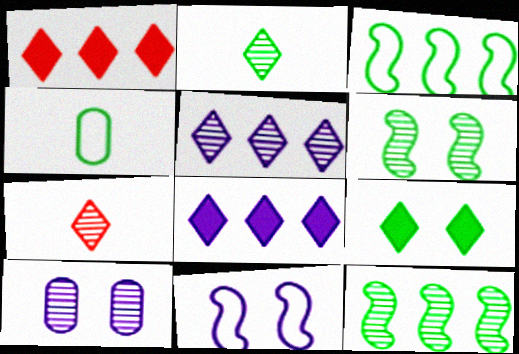[[4, 9, 12], 
[7, 10, 12]]